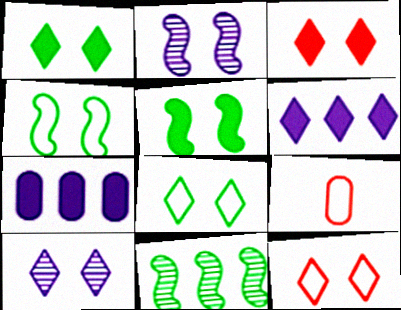[[1, 10, 12], 
[3, 8, 10]]